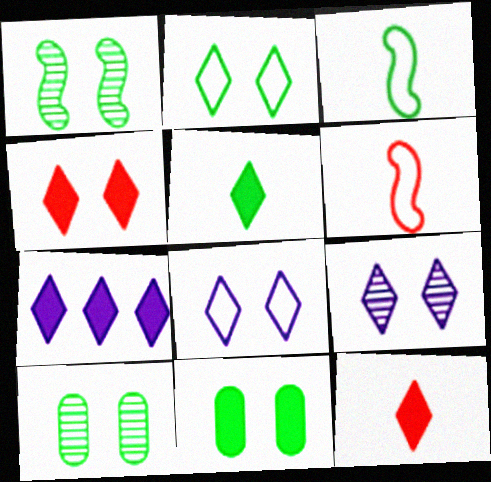[[1, 2, 11], 
[2, 4, 9], 
[4, 5, 7], 
[6, 7, 10]]